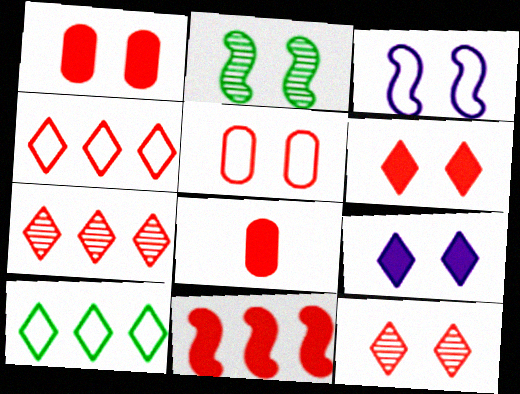[[2, 5, 9], 
[6, 8, 11]]